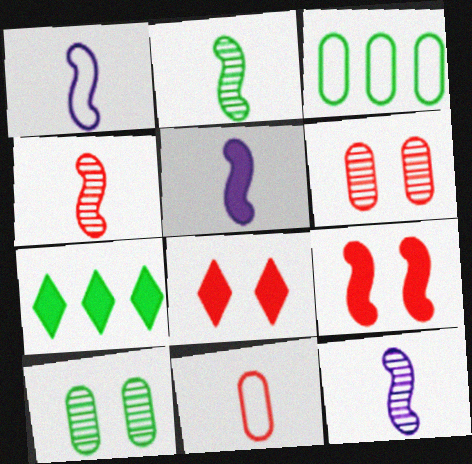[[1, 5, 12], 
[1, 6, 7], 
[2, 4, 12], 
[3, 8, 12]]